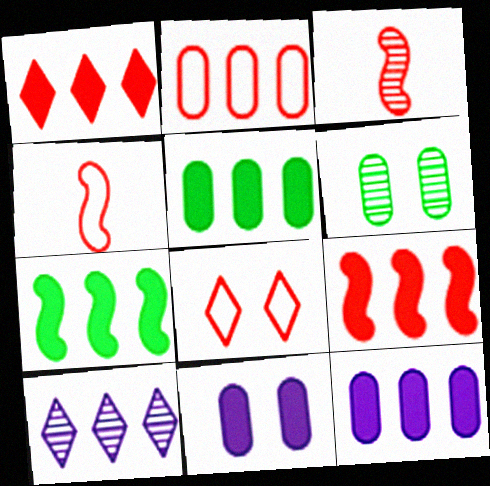[[1, 7, 12], 
[2, 4, 8], 
[2, 7, 10], 
[3, 6, 10]]